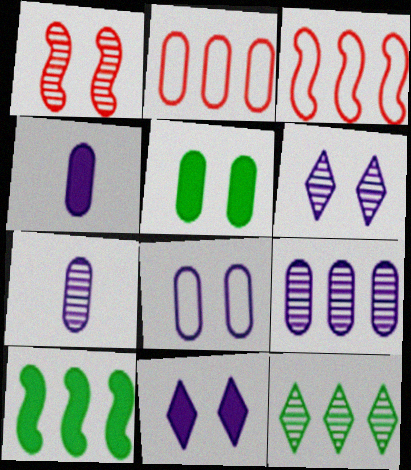[[1, 7, 12], 
[2, 5, 7], 
[4, 8, 9]]